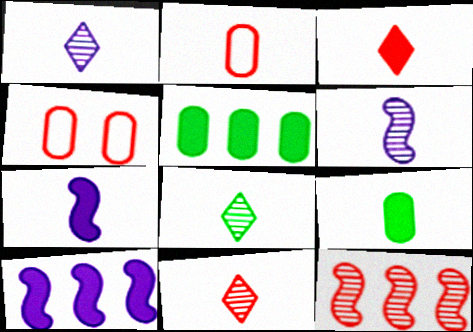[[1, 8, 11], 
[2, 7, 8], 
[3, 4, 12], 
[3, 7, 9], 
[4, 8, 10]]